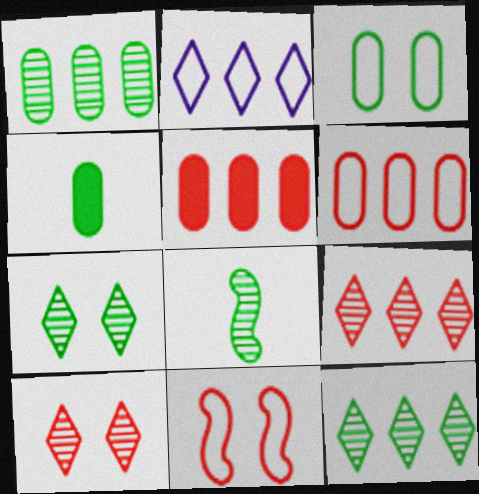[[1, 3, 4], 
[1, 7, 8]]